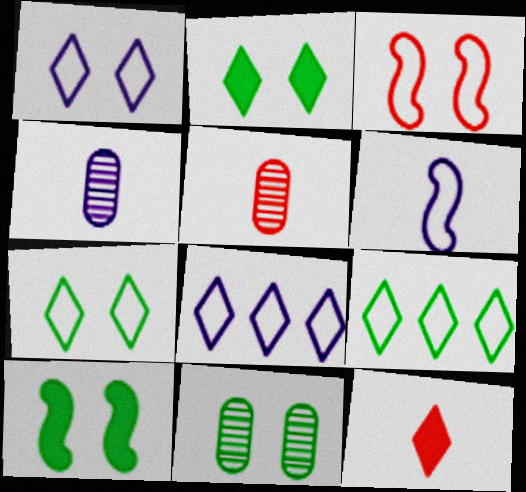[[5, 8, 10], 
[7, 10, 11]]